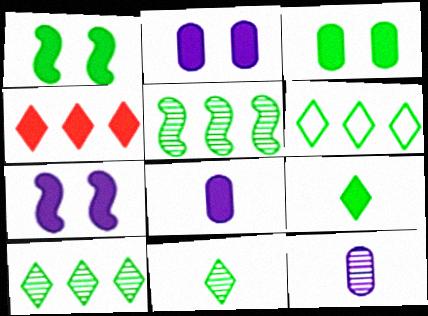[[1, 4, 8]]